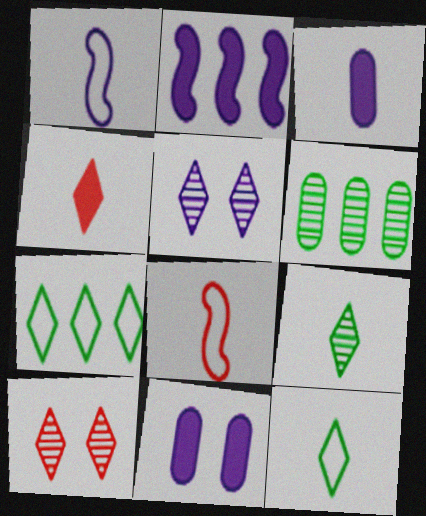[[3, 8, 9], 
[4, 5, 7]]